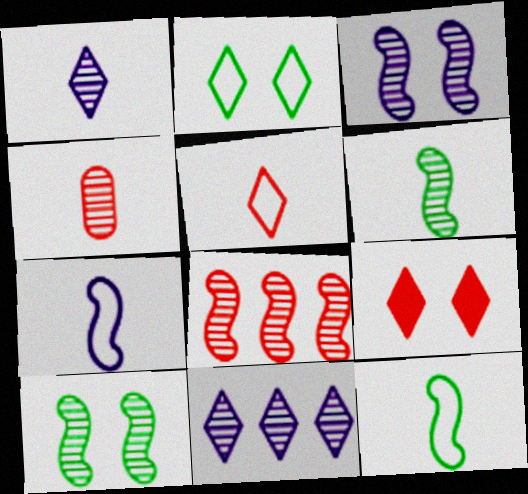[[1, 4, 6], 
[3, 6, 8], 
[4, 10, 11]]